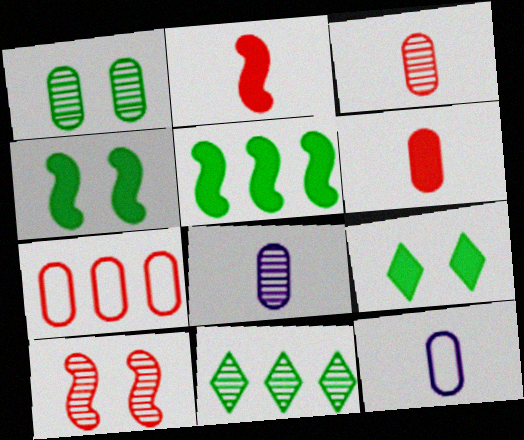[[8, 10, 11]]